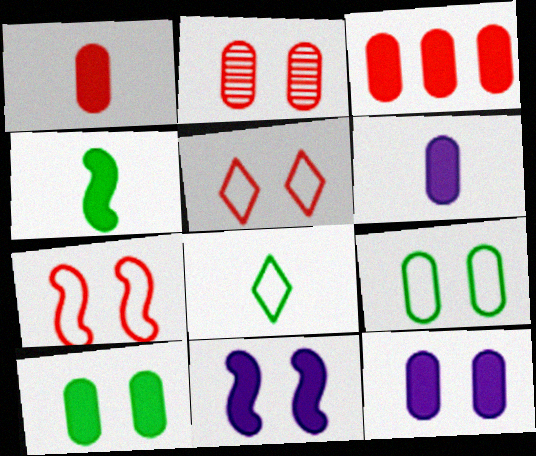[[2, 9, 12], 
[3, 6, 10]]